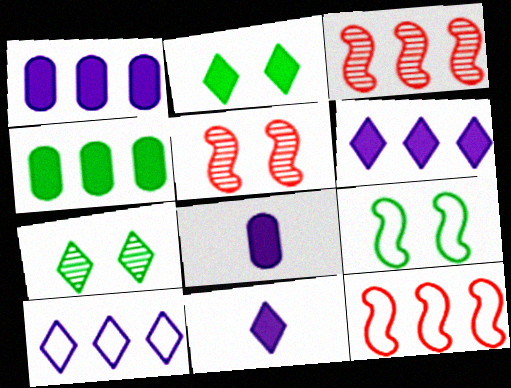[[3, 4, 10], 
[7, 8, 12]]